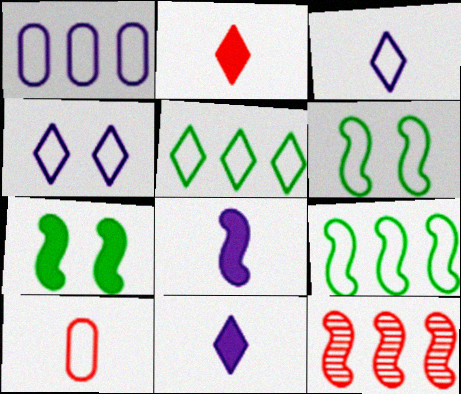[[4, 9, 10], 
[6, 8, 12]]